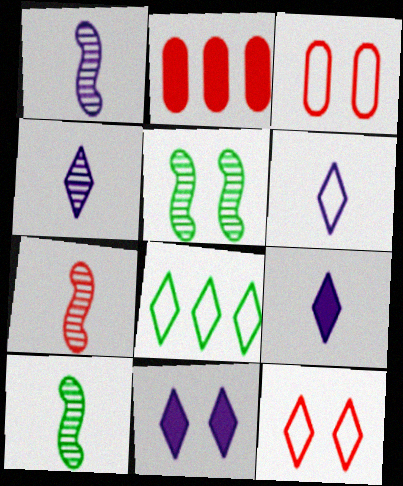[[1, 7, 10], 
[2, 5, 6], 
[2, 7, 12], 
[3, 5, 11], 
[4, 6, 9], 
[6, 8, 12]]